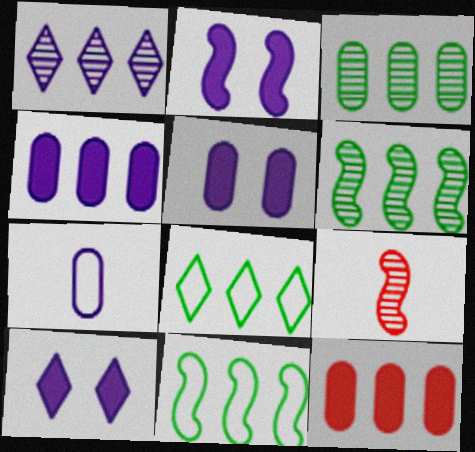[[1, 2, 7], 
[1, 11, 12], 
[2, 5, 10], 
[2, 9, 11], 
[5, 8, 9]]